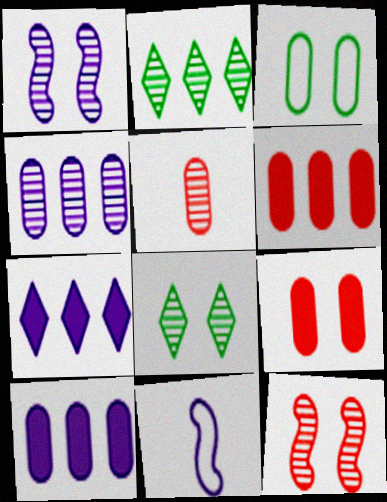[[1, 2, 5], 
[2, 9, 11], 
[3, 5, 10], 
[6, 8, 11]]